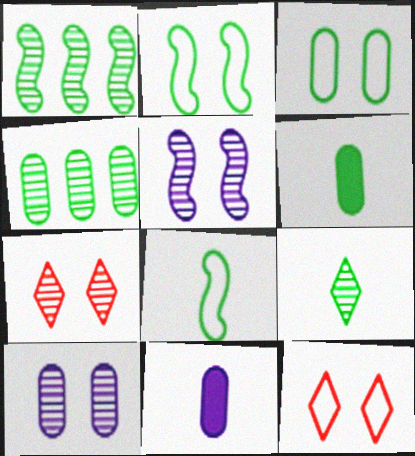[[1, 11, 12], 
[3, 4, 6], 
[6, 8, 9]]